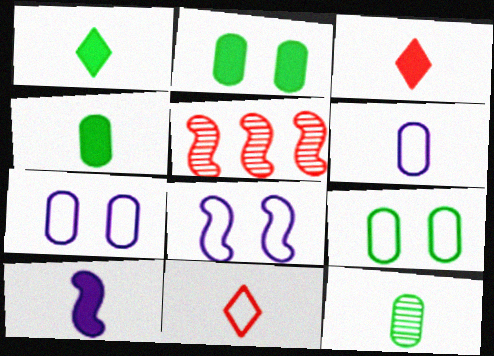[[1, 5, 7], 
[3, 4, 10], 
[10, 11, 12]]